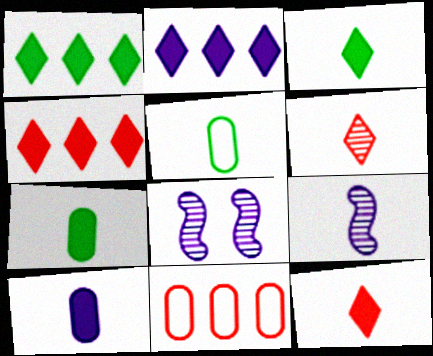[[1, 2, 4], 
[3, 8, 11], 
[4, 5, 8], 
[5, 9, 12]]